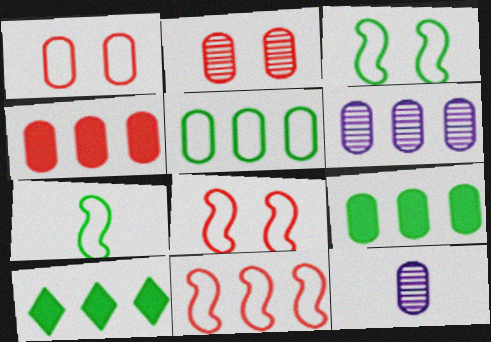[[1, 9, 12], 
[4, 5, 6], 
[6, 10, 11], 
[8, 10, 12]]